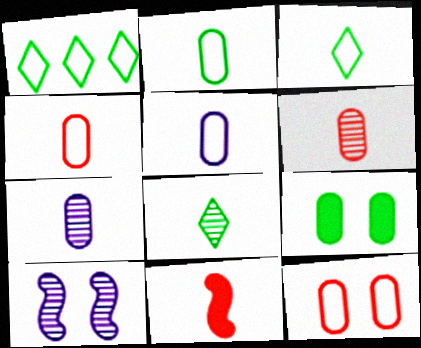[[2, 4, 5], 
[3, 7, 11], 
[5, 8, 11]]